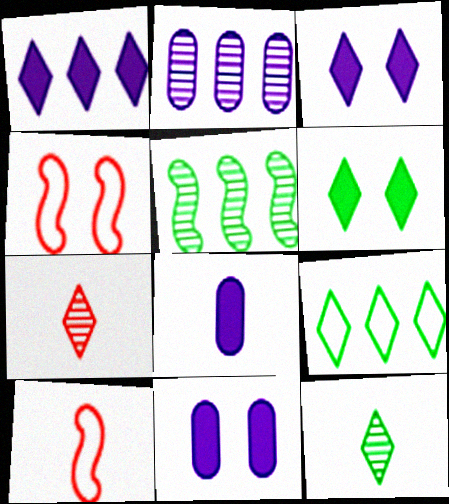[[2, 6, 10], 
[3, 7, 9], 
[6, 9, 12], 
[8, 10, 12]]